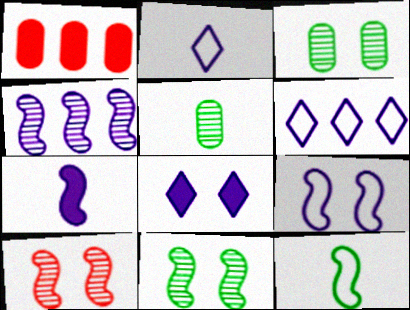[[1, 2, 11], 
[4, 7, 9]]